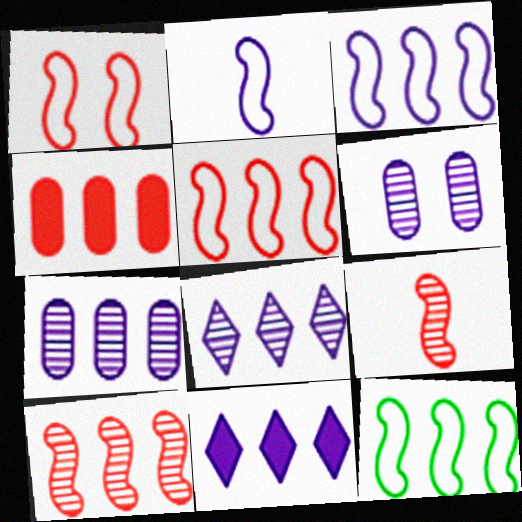[[1, 2, 12], 
[2, 6, 11], 
[3, 5, 12], 
[3, 7, 11], 
[4, 8, 12]]